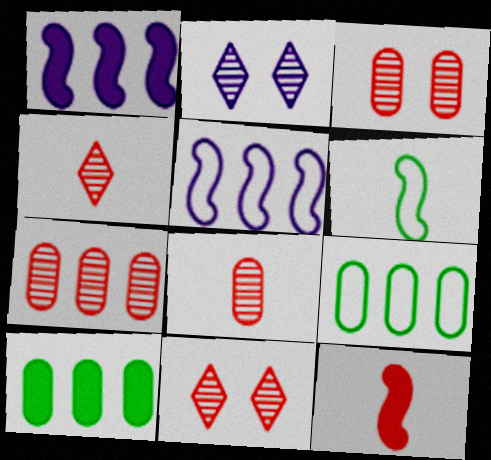[[2, 9, 12], 
[3, 7, 8]]